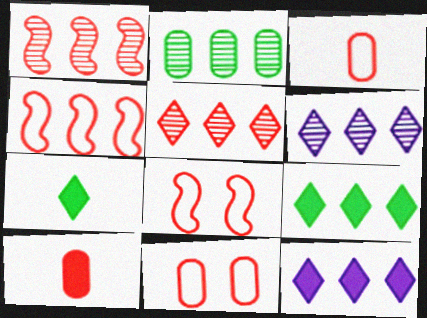[[1, 2, 6], 
[2, 4, 12], 
[5, 8, 10]]